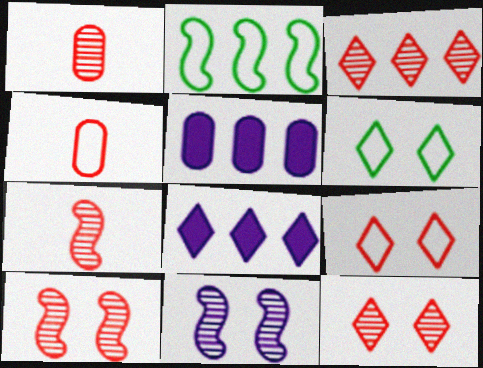[[1, 3, 10], 
[2, 3, 5], 
[5, 6, 7]]